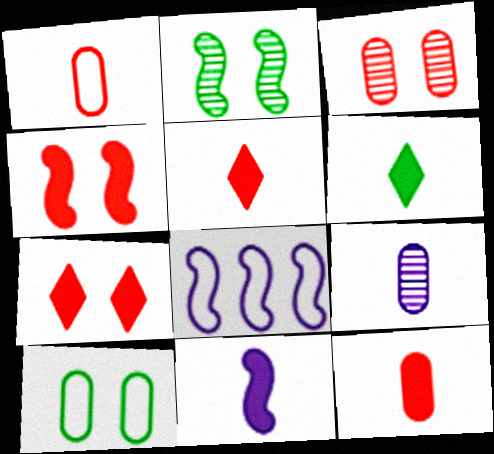[[3, 6, 8], 
[6, 11, 12]]